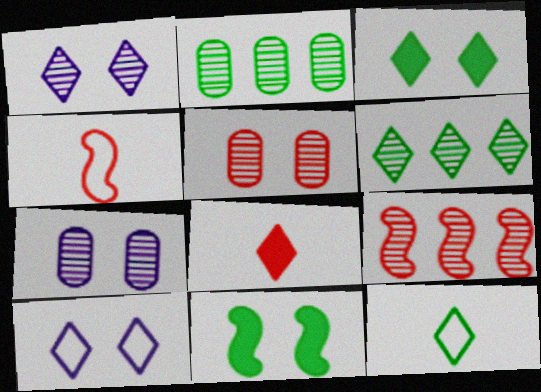[[2, 11, 12], 
[3, 6, 12], 
[5, 10, 11], 
[6, 8, 10]]